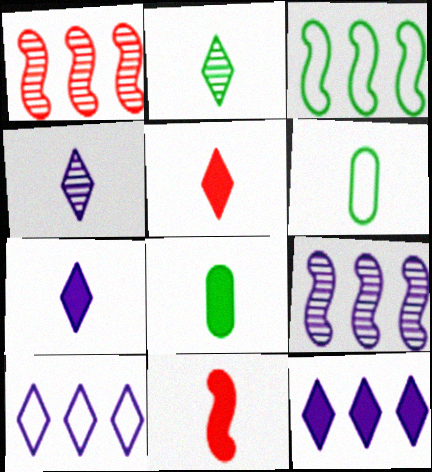[[4, 6, 11], 
[7, 8, 11]]